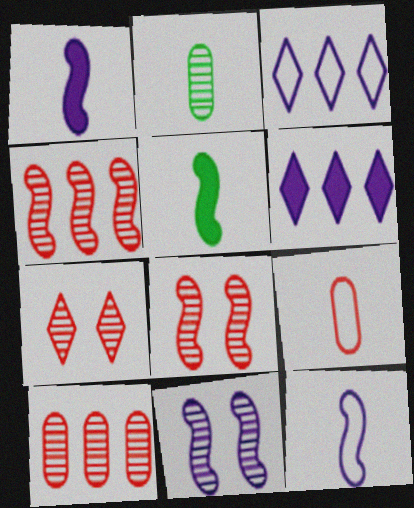[]